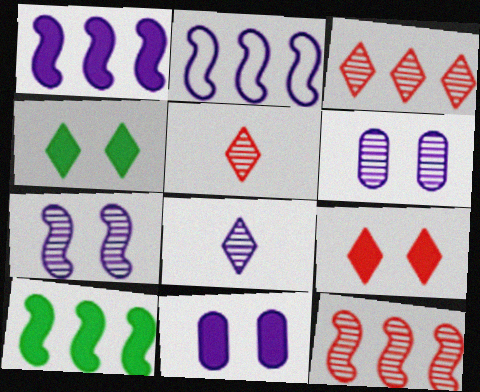[[2, 8, 11], 
[2, 10, 12]]